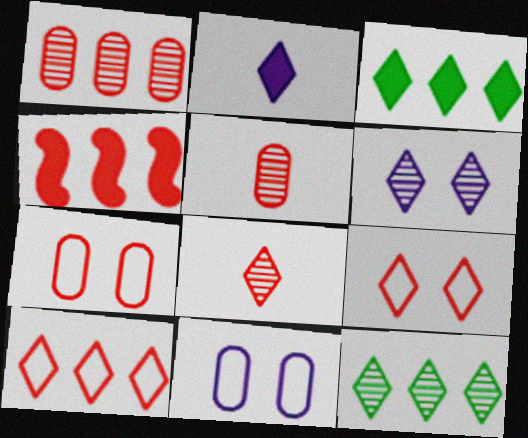[[1, 4, 10], 
[2, 9, 12], 
[4, 5, 9], 
[4, 7, 8], 
[6, 8, 12]]